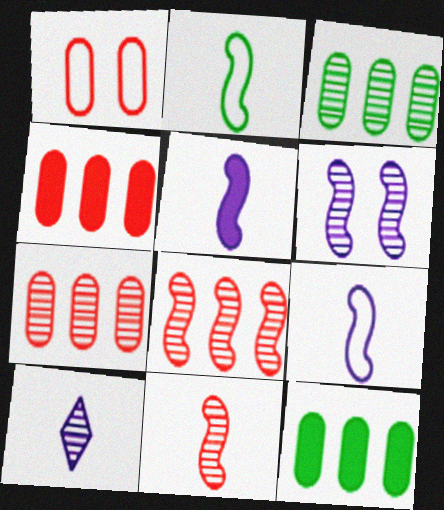[[2, 5, 11]]